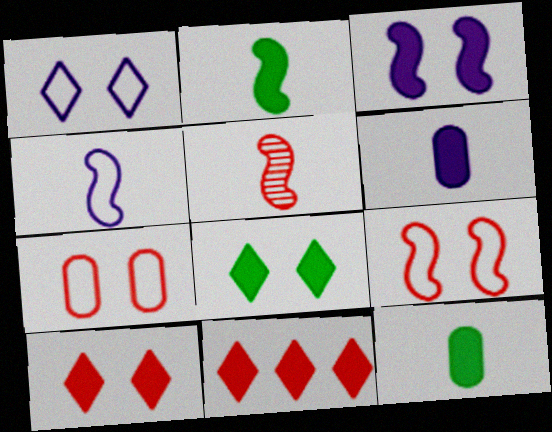[[2, 4, 5], 
[3, 11, 12], 
[5, 7, 11]]